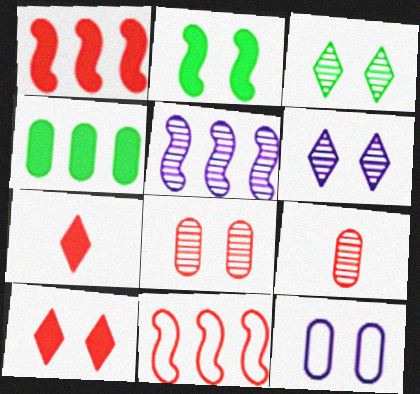[[3, 5, 9], 
[4, 9, 12], 
[7, 8, 11], 
[9, 10, 11]]